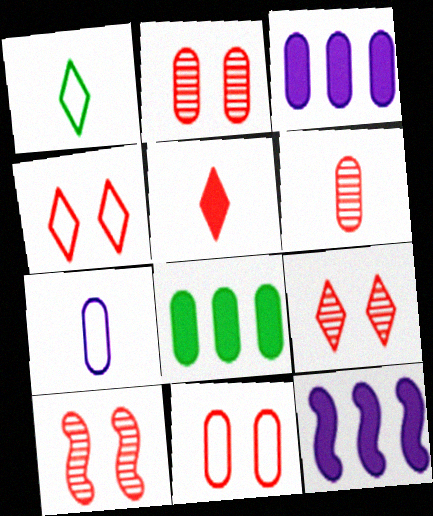[[1, 2, 12], 
[1, 3, 10], 
[2, 7, 8], 
[2, 9, 10]]